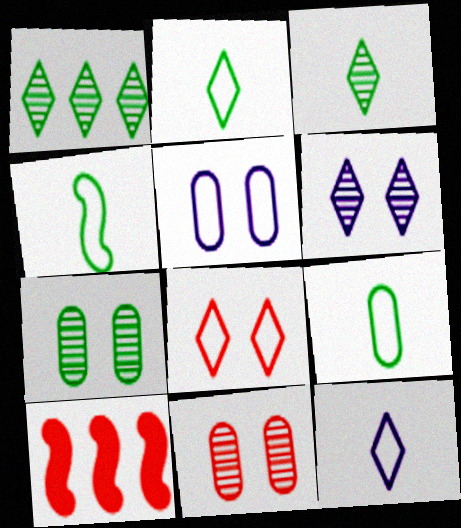[[2, 4, 9], 
[3, 5, 10], 
[6, 9, 10], 
[7, 10, 12]]